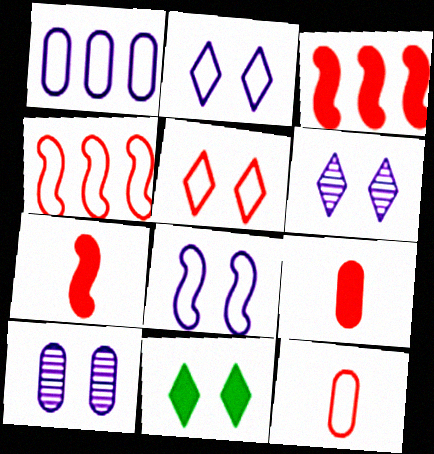[[4, 5, 12], 
[5, 6, 11]]